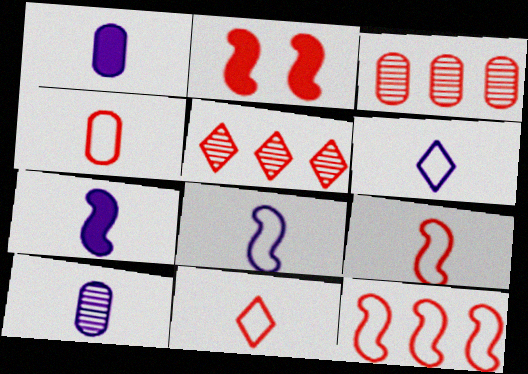[[2, 3, 11], 
[2, 4, 5], 
[4, 9, 11], 
[6, 7, 10]]